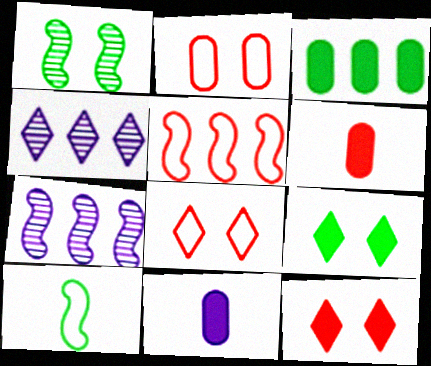[[3, 4, 5]]